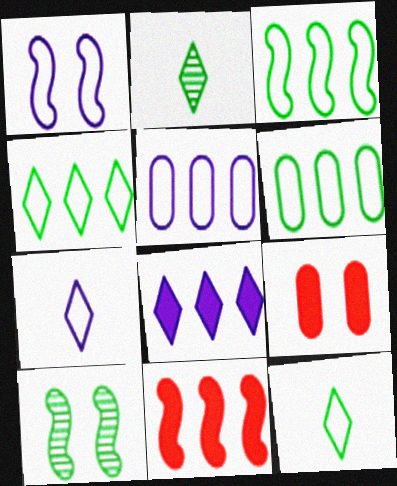[[1, 5, 7], 
[3, 4, 6]]